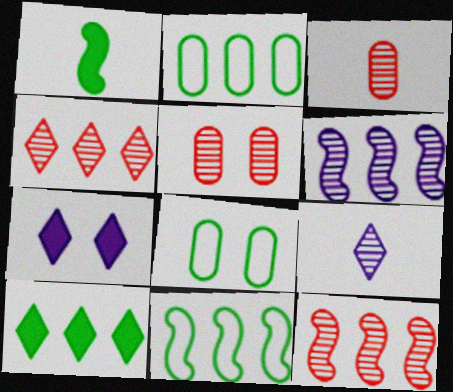[[3, 7, 11]]